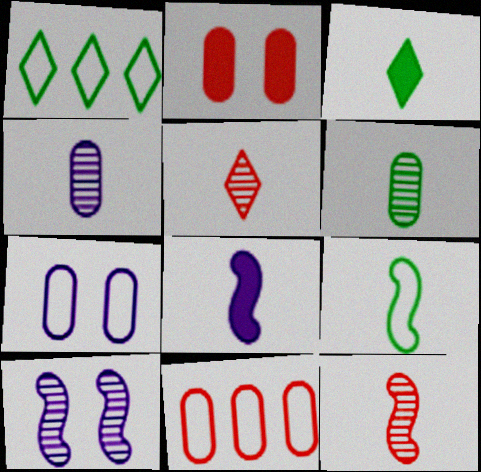[[3, 6, 9], 
[3, 10, 11], 
[8, 9, 12]]